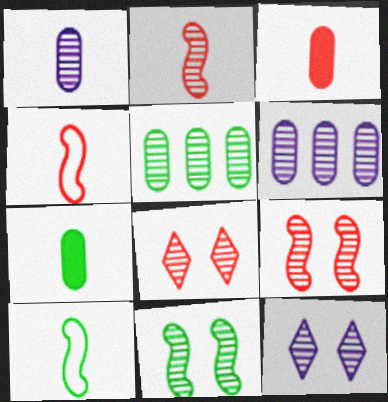[[2, 5, 12]]